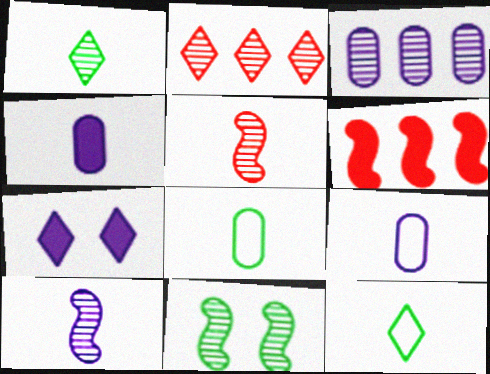[[2, 7, 12], 
[4, 5, 12]]